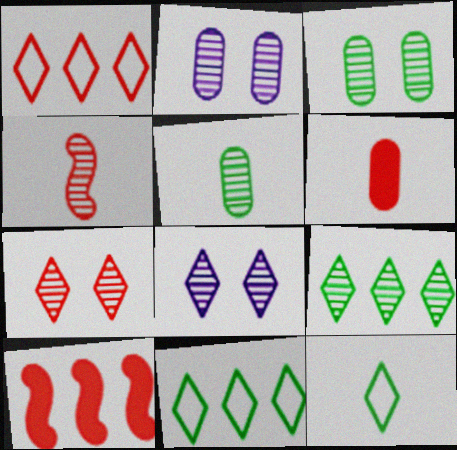[[2, 4, 9], 
[2, 10, 12]]